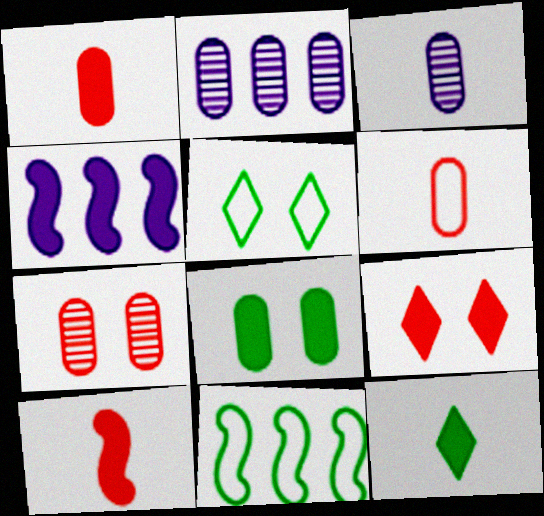[[2, 5, 10], 
[2, 6, 8], 
[3, 9, 11]]